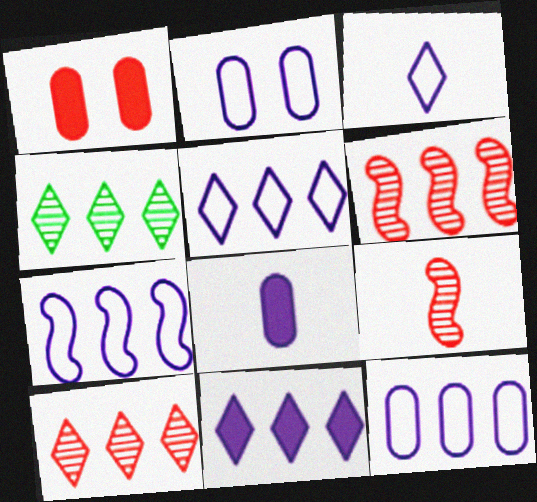[[2, 3, 7], 
[5, 7, 12]]